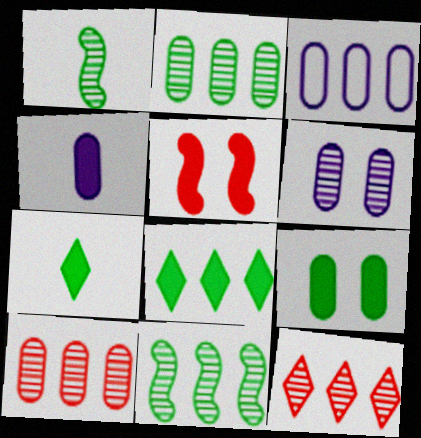[[1, 6, 12], 
[3, 4, 6], 
[4, 5, 8]]